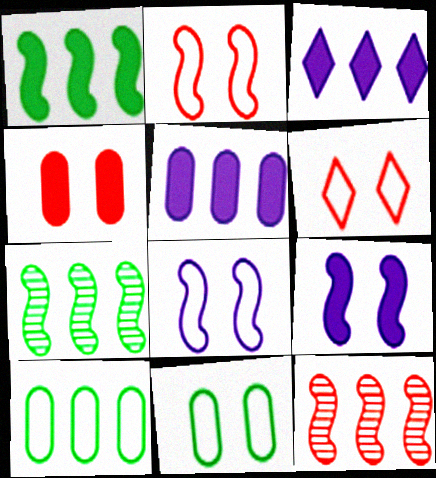[[3, 10, 12], 
[6, 8, 11]]